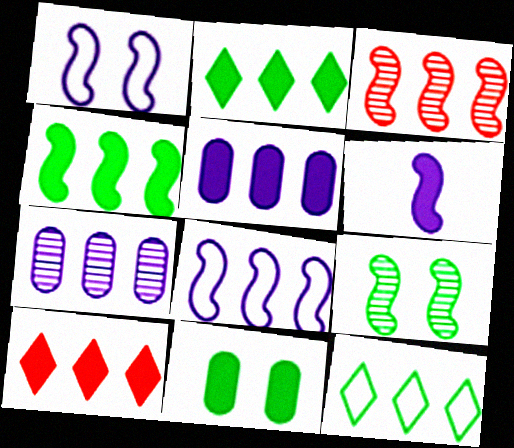[[3, 4, 8], 
[3, 5, 12], 
[4, 5, 10], 
[6, 10, 11]]